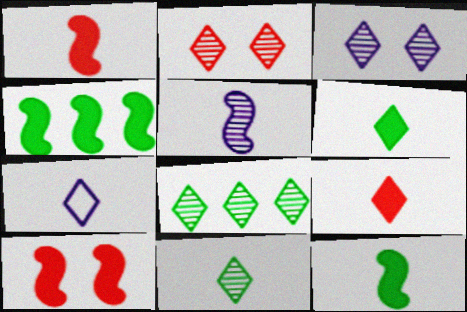[[7, 9, 11]]